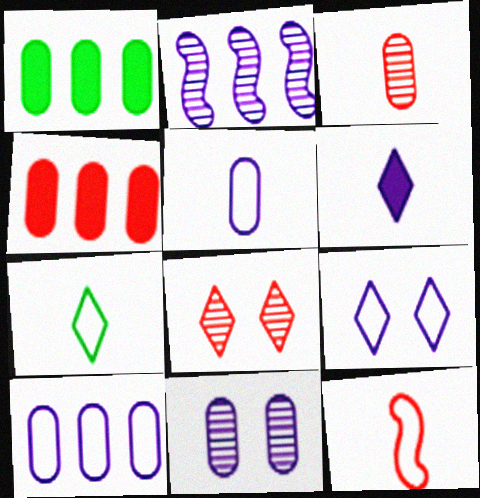[[4, 8, 12], 
[5, 7, 12]]